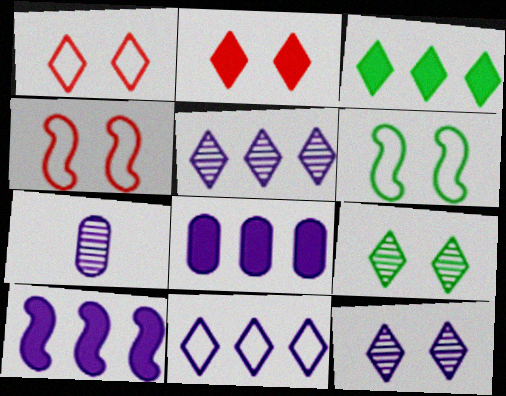[[3, 4, 7]]